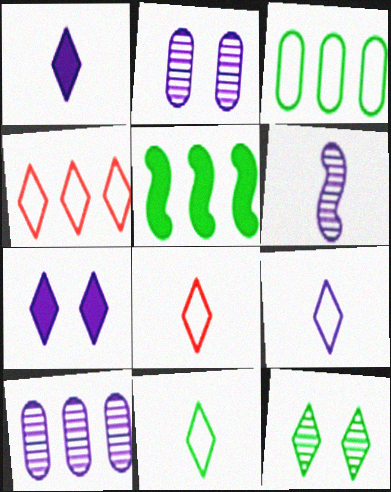[[1, 4, 12], 
[2, 5, 8], 
[4, 5, 10], 
[8, 9, 11]]